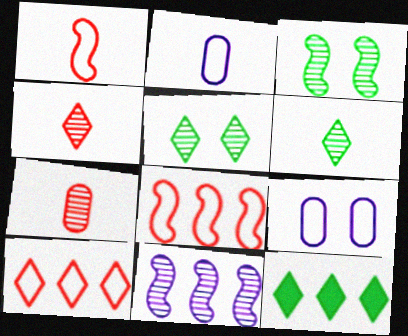[[5, 7, 11]]